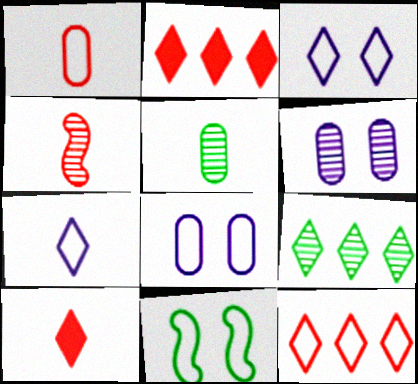[[1, 4, 10], 
[3, 9, 10], 
[4, 6, 9]]